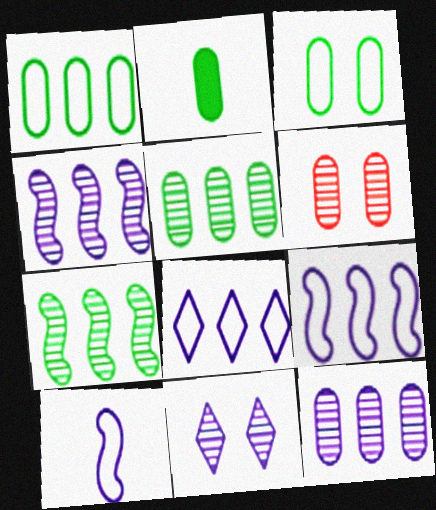[[2, 3, 5]]